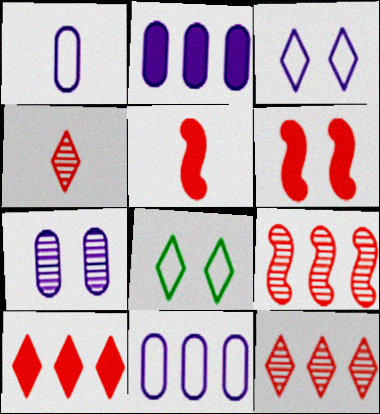[[1, 2, 7], 
[6, 7, 8]]